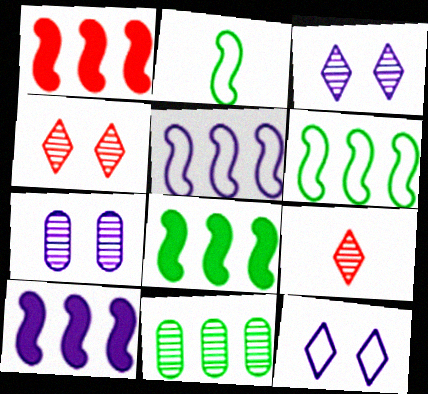[[1, 8, 10]]